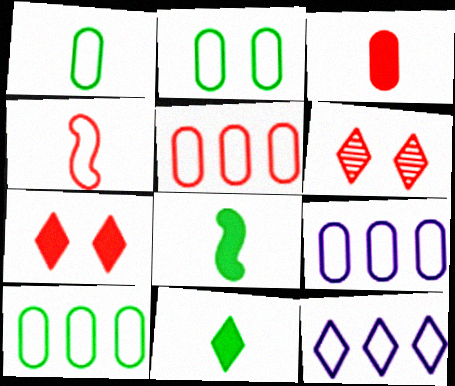[[1, 2, 10], 
[2, 4, 12], 
[5, 9, 10], 
[6, 8, 9], 
[6, 11, 12]]